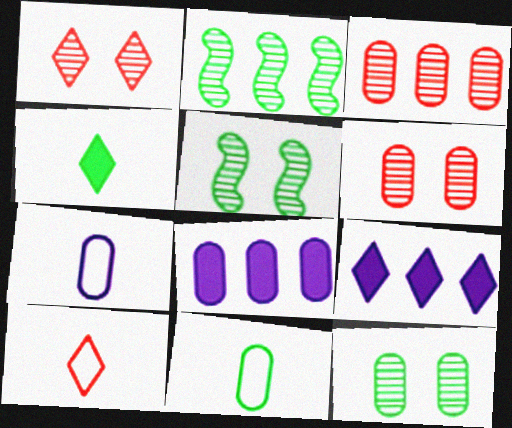[[5, 8, 10], 
[6, 8, 11]]